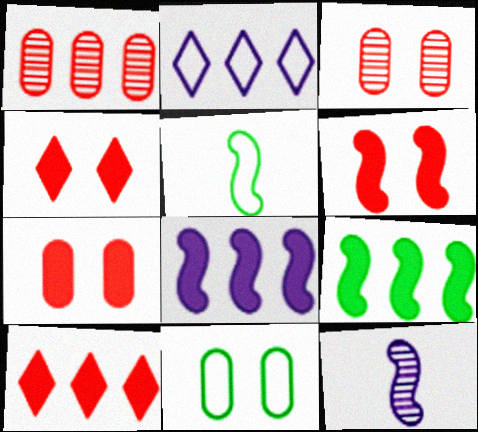[[1, 2, 9], 
[4, 6, 7], 
[10, 11, 12]]